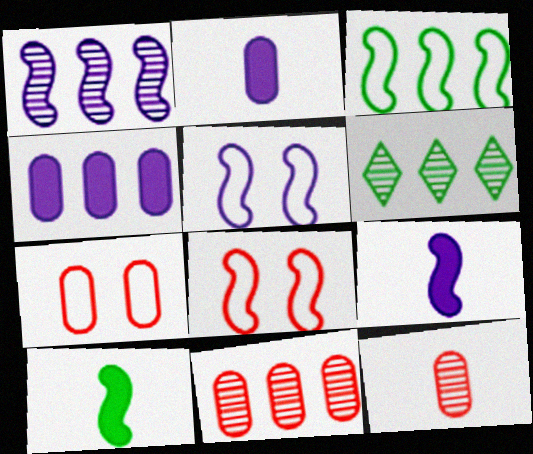[[1, 5, 9], 
[1, 6, 11], 
[1, 8, 10], 
[2, 6, 8], 
[6, 7, 9]]